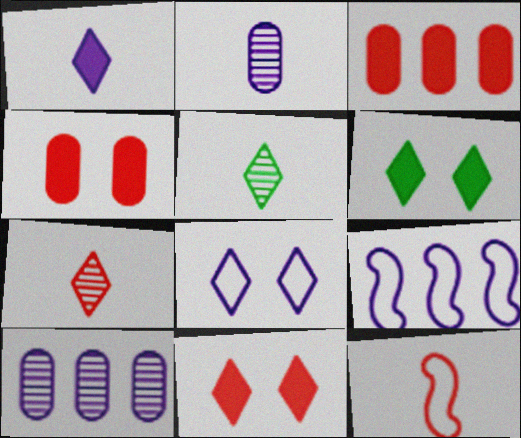[[4, 5, 9], 
[6, 10, 12]]